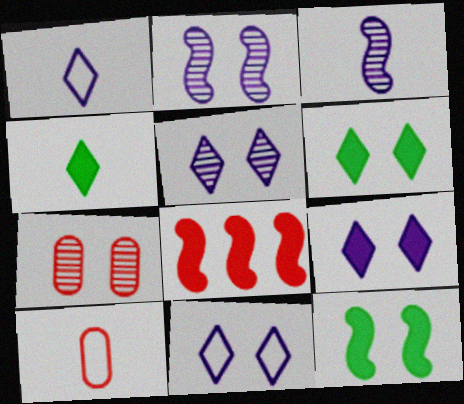[[3, 4, 10], 
[5, 9, 11], 
[7, 11, 12]]